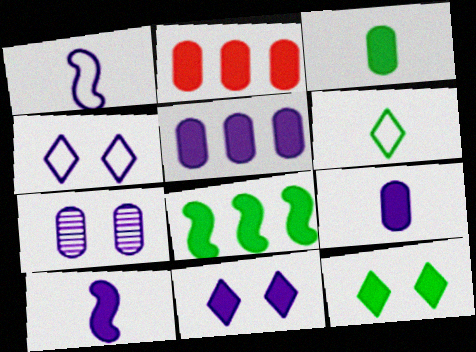[[2, 10, 12], 
[3, 8, 12], 
[5, 10, 11]]